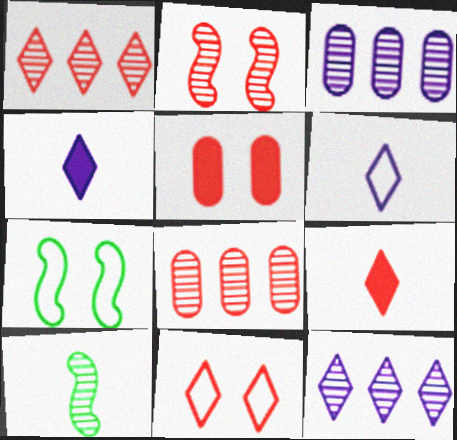[[1, 9, 11], 
[2, 5, 11], 
[3, 7, 9], 
[4, 7, 8]]